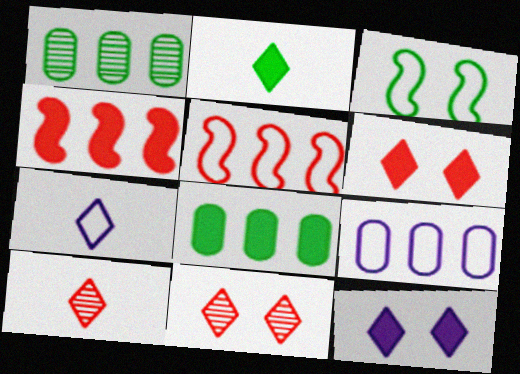[[1, 2, 3], 
[2, 7, 10]]